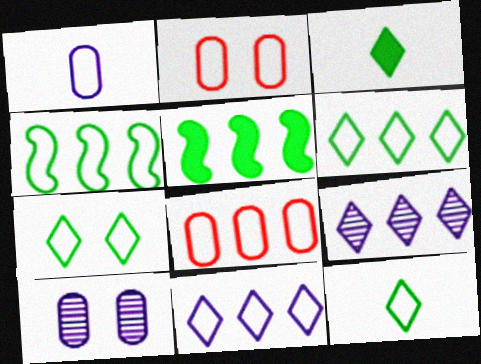[[4, 8, 11], 
[5, 8, 9], 
[6, 7, 12]]